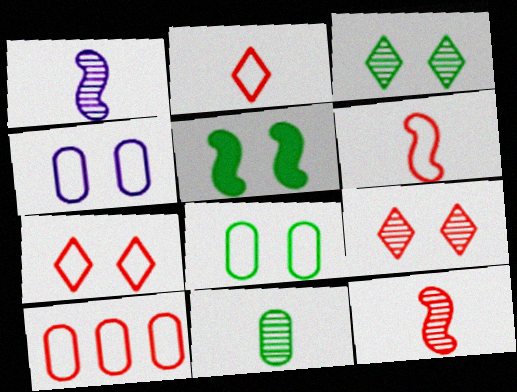[[3, 5, 8], 
[4, 5, 9], 
[6, 7, 10]]